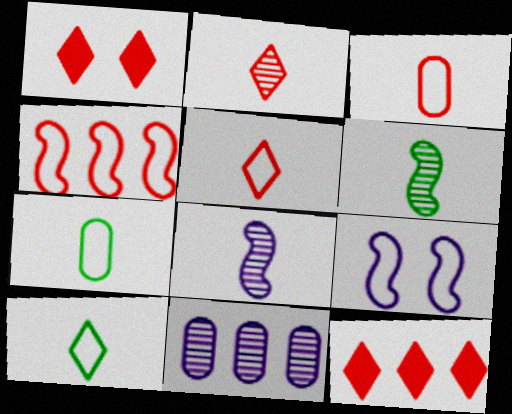[]